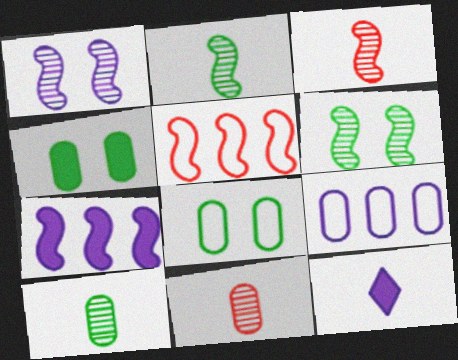[[1, 9, 12], 
[4, 9, 11]]